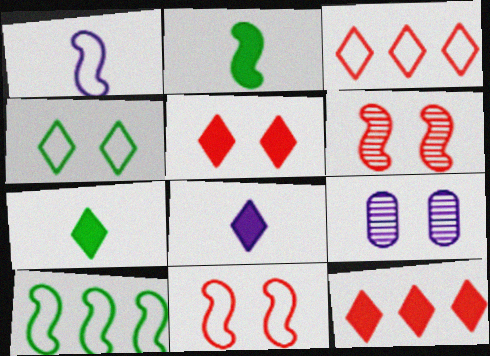[[1, 10, 11], 
[2, 3, 9]]